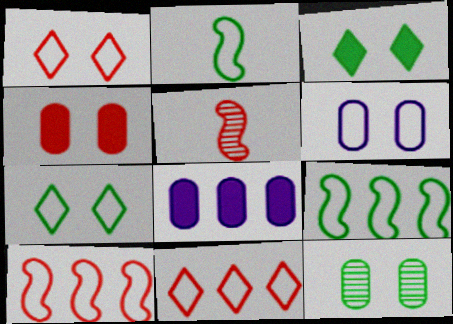[[2, 6, 11], 
[4, 5, 11], 
[4, 6, 12], 
[5, 7, 8]]